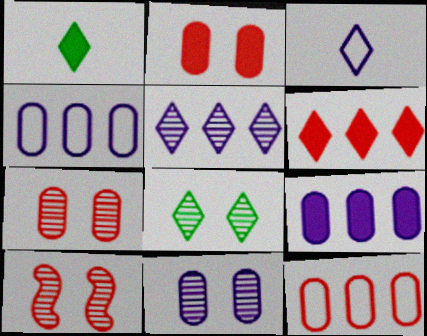[[1, 4, 10], 
[3, 6, 8], 
[8, 10, 11]]